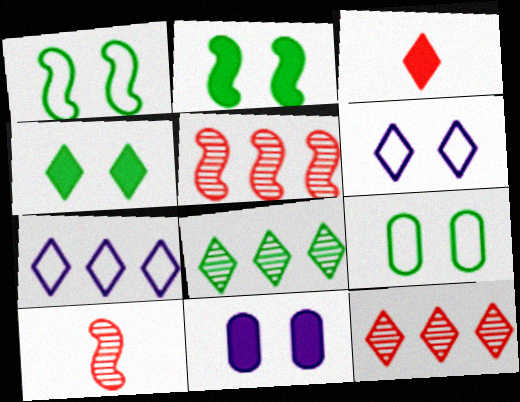[[3, 6, 8]]